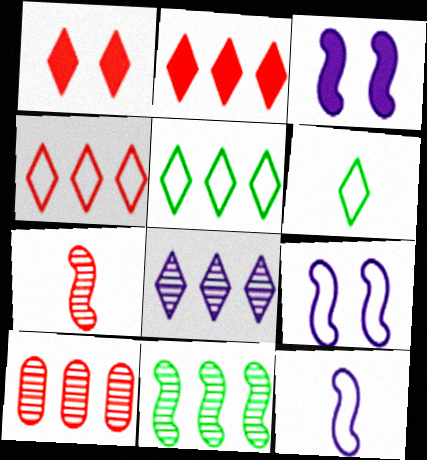[[1, 6, 8], 
[2, 5, 8], 
[3, 6, 10], 
[8, 10, 11]]